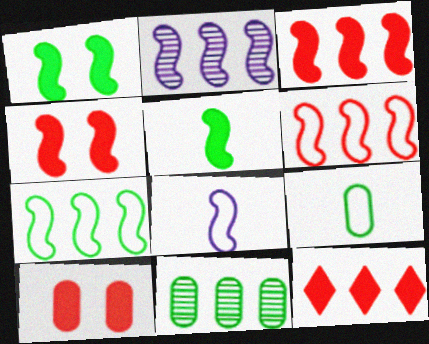[[2, 3, 7]]